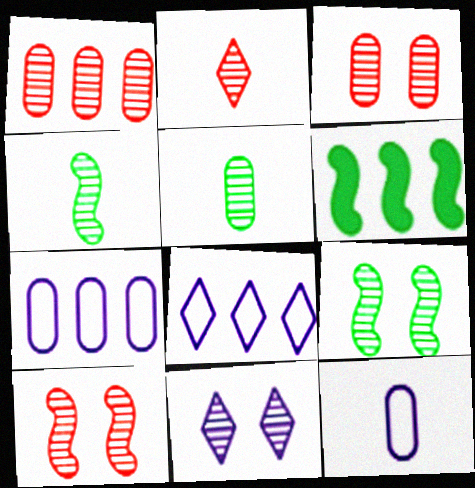[[1, 2, 10], 
[1, 4, 11], 
[1, 6, 8], 
[3, 9, 11]]